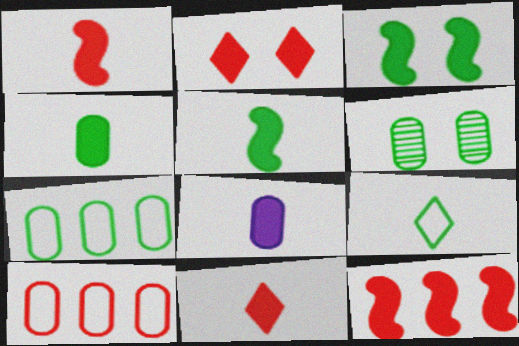[[4, 6, 7], 
[5, 8, 11], 
[6, 8, 10]]